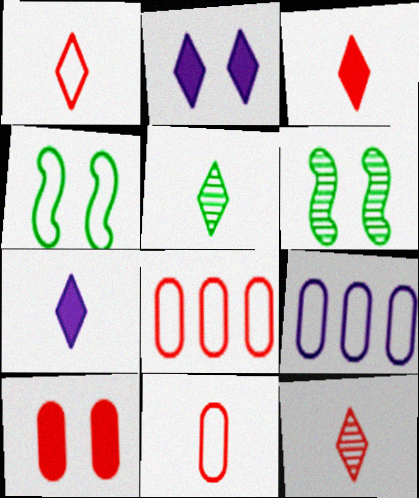[[1, 3, 12], 
[1, 4, 9], 
[1, 5, 7], 
[3, 6, 9], 
[6, 7, 8]]